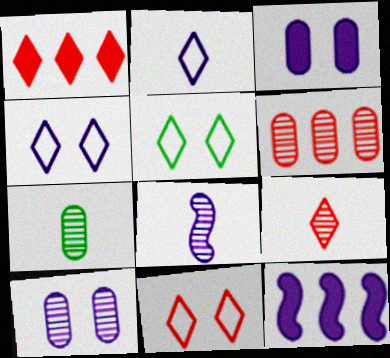[[1, 9, 11], 
[2, 10, 12], 
[4, 5, 11], 
[6, 7, 10], 
[7, 8, 9], 
[7, 11, 12]]